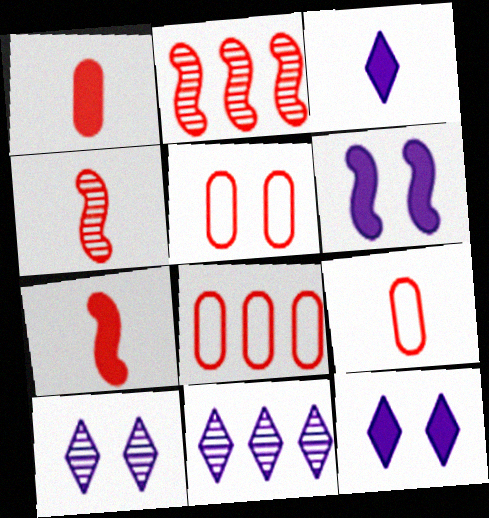[[5, 8, 9]]